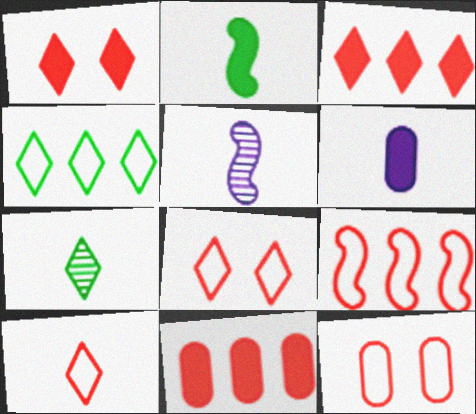[[9, 10, 12]]